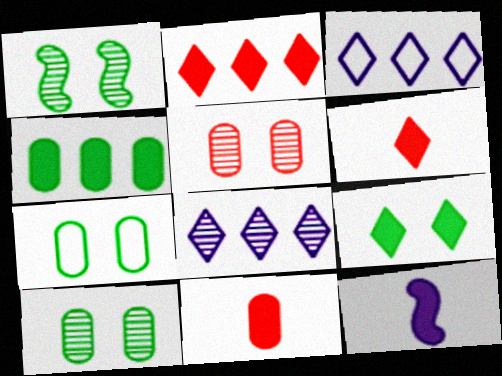[[1, 3, 11], 
[1, 7, 9]]